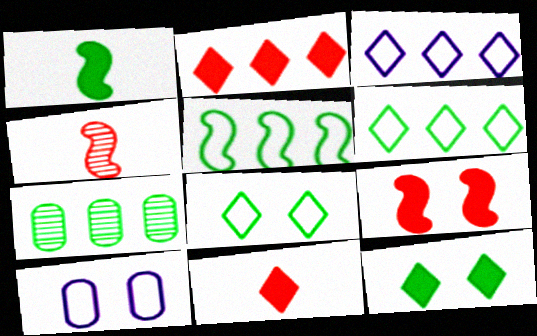[[1, 7, 8]]